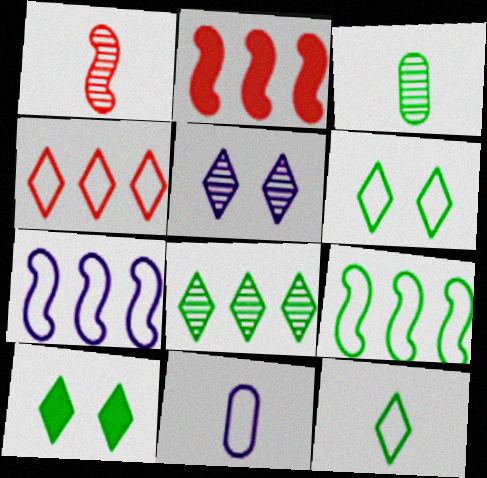[[3, 9, 10], 
[8, 10, 12]]